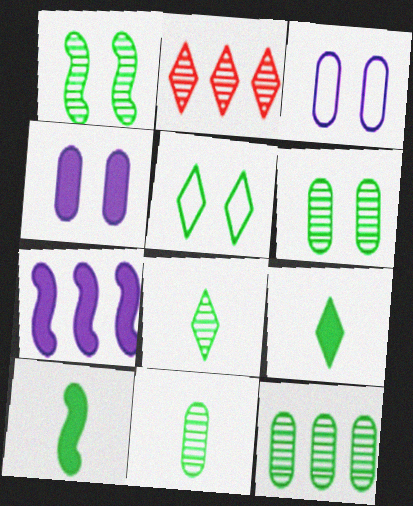[[1, 8, 12], 
[2, 3, 10], 
[5, 10, 12], 
[6, 11, 12]]